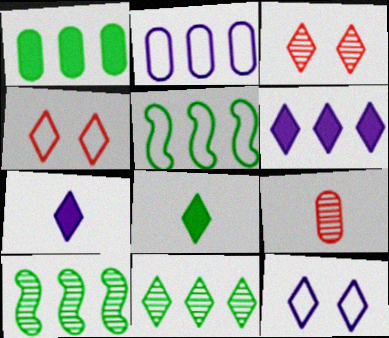[[1, 5, 11], 
[4, 7, 11]]